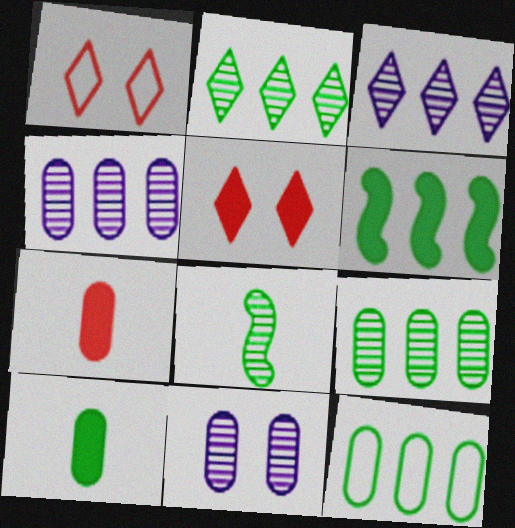[[2, 6, 12], 
[7, 11, 12]]